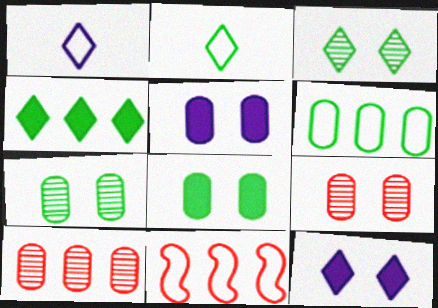[[2, 3, 4]]